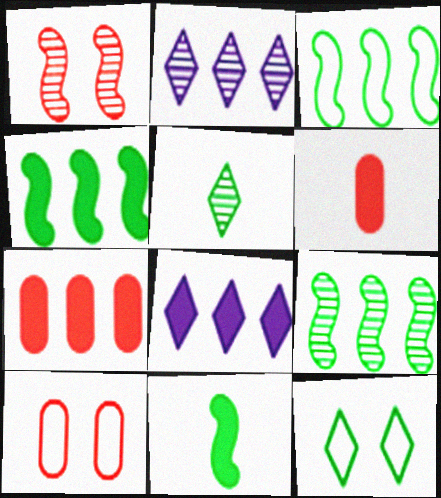[[2, 3, 7], 
[2, 10, 11], 
[3, 4, 9], 
[4, 7, 8]]